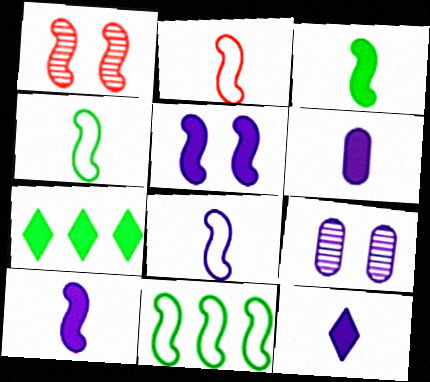[[1, 10, 11], 
[2, 4, 8], 
[2, 7, 9], 
[6, 10, 12]]